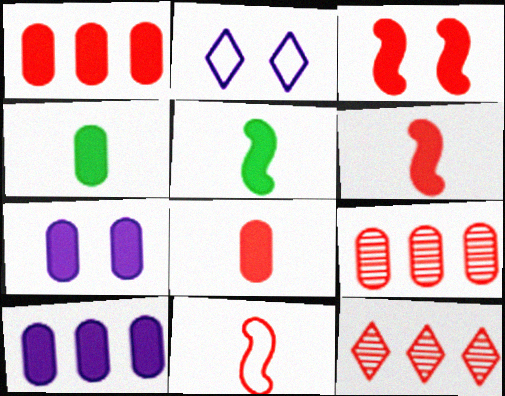[[1, 4, 7], 
[2, 5, 9]]